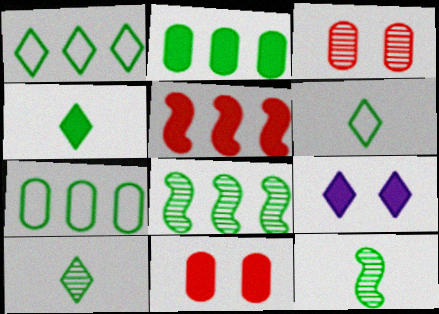[[1, 2, 8], 
[4, 6, 10]]